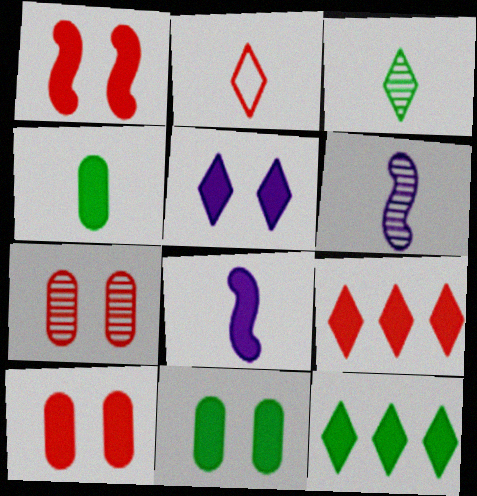[[1, 5, 11], 
[2, 4, 6], 
[8, 9, 11], 
[8, 10, 12]]